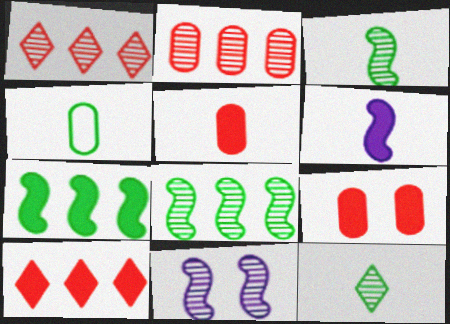[[2, 11, 12], 
[4, 10, 11]]